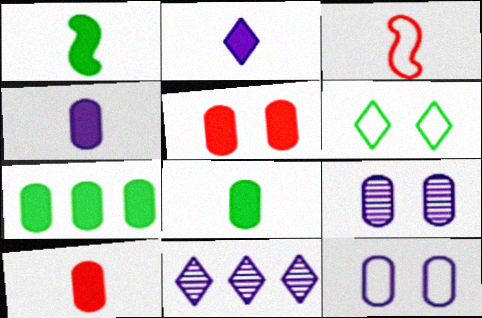[[1, 2, 10], 
[4, 5, 7], 
[4, 8, 10]]